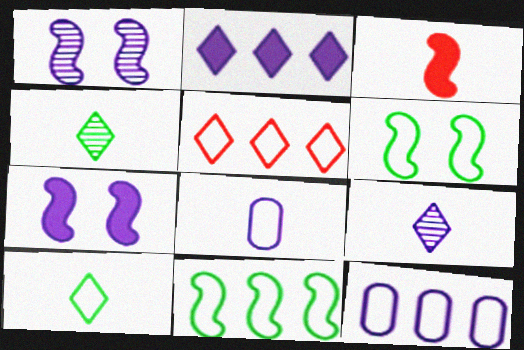[[1, 2, 8], 
[1, 3, 11], 
[3, 4, 8], 
[5, 6, 8], 
[5, 11, 12], 
[7, 9, 12]]